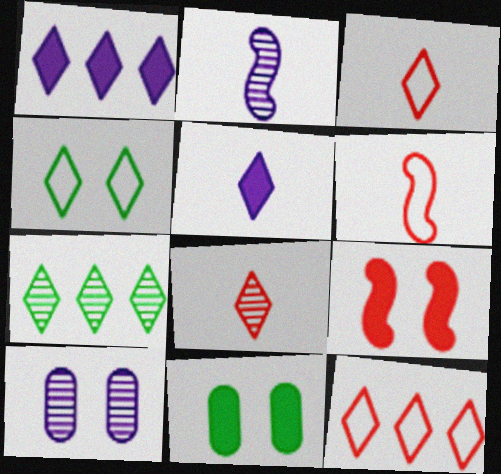[[1, 4, 8], 
[1, 7, 12], 
[2, 11, 12], 
[4, 9, 10]]